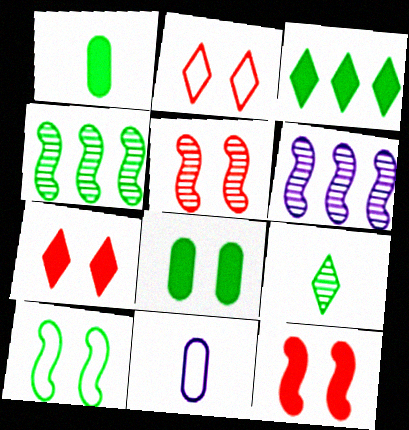[[1, 2, 6], 
[3, 5, 11], 
[4, 7, 11]]